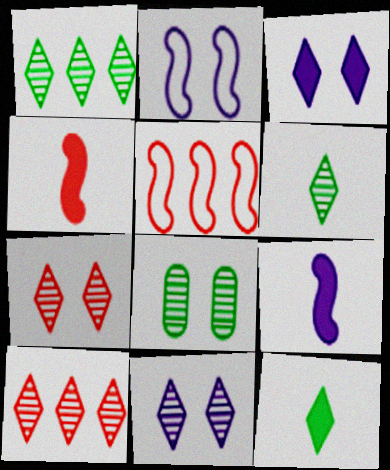[[6, 10, 11]]